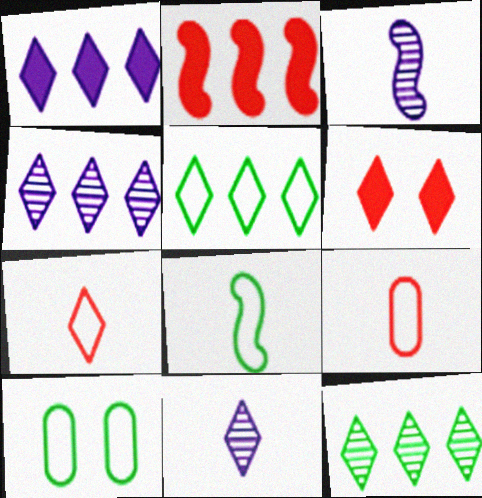[[2, 10, 11], 
[5, 6, 11], 
[5, 8, 10]]